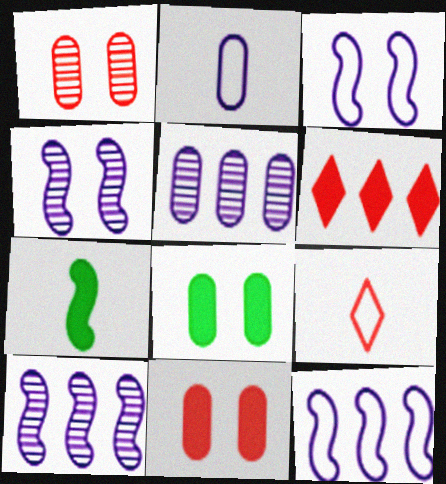[[8, 9, 10]]